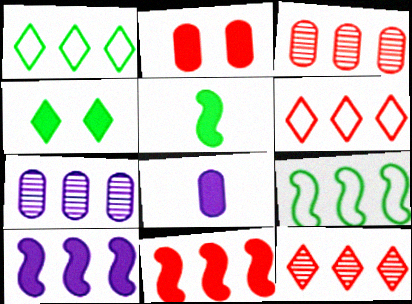[[1, 3, 10], 
[1, 7, 11], 
[3, 6, 11], 
[4, 8, 11]]